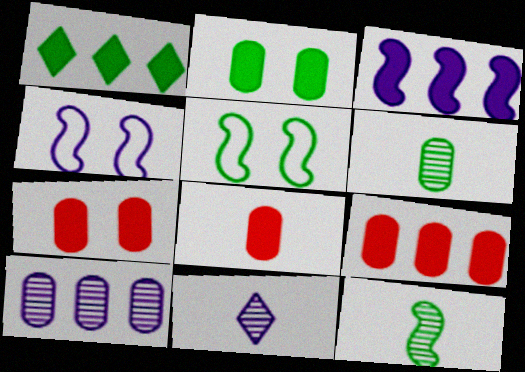[[1, 3, 9], 
[1, 5, 6], 
[5, 9, 11], 
[7, 8, 9]]